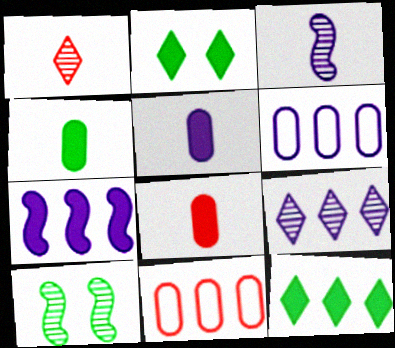[[2, 3, 11], 
[2, 7, 8], 
[4, 5, 8], 
[6, 7, 9]]